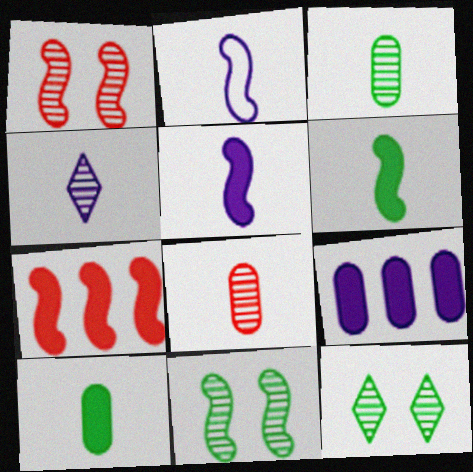[[2, 7, 11]]